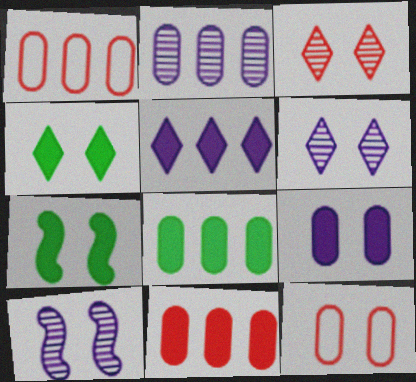[[1, 2, 8], 
[4, 10, 12], 
[6, 7, 12]]